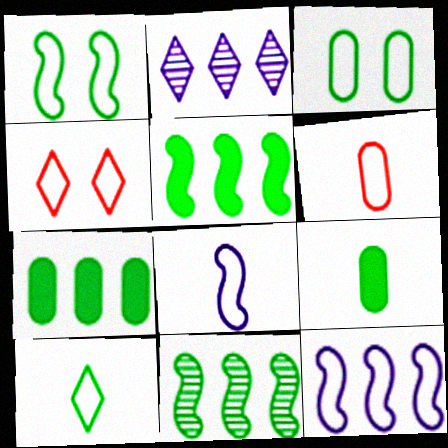[[6, 8, 10]]